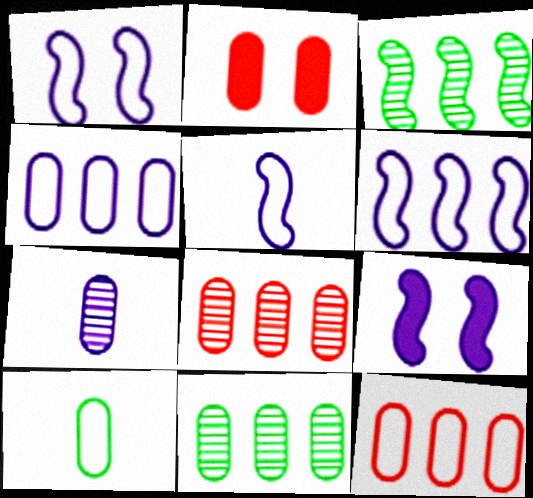[[1, 5, 6]]